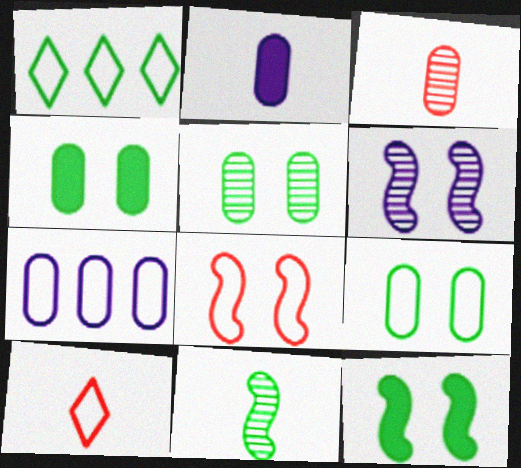[[1, 4, 11], 
[2, 10, 11], 
[3, 4, 7], 
[4, 5, 9], 
[6, 8, 12]]